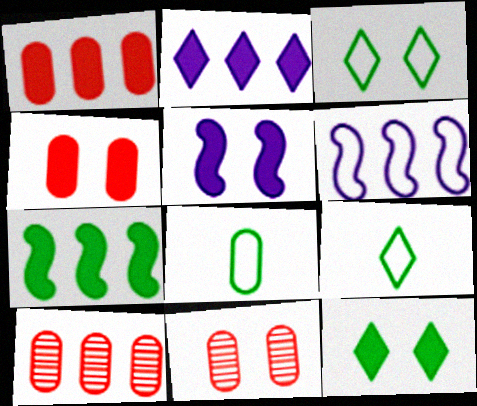[[1, 2, 7], 
[3, 5, 11], 
[4, 5, 12], 
[5, 9, 10]]